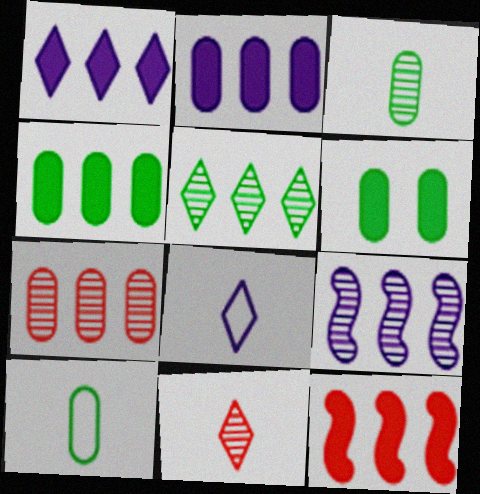[[1, 4, 12], 
[5, 7, 9]]